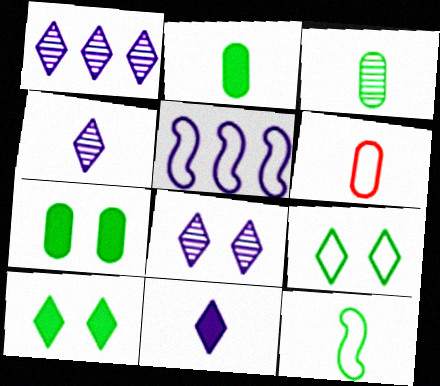[[1, 4, 8], 
[5, 6, 9]]